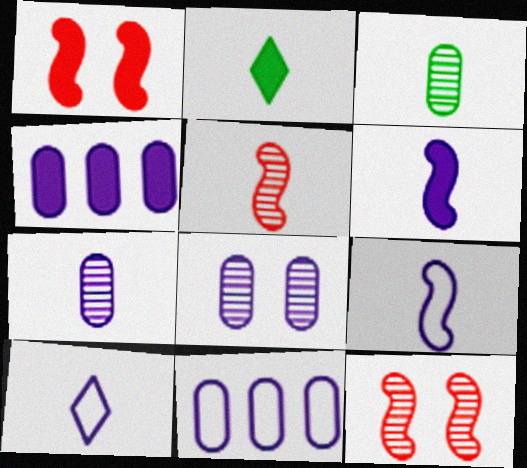[[1, 2, 4], 
[2, 11, 12], 
[6, 7, 10]]